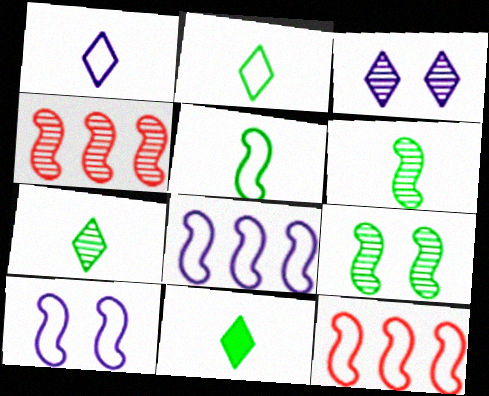[[2, 7, 11], 
[5, 10, 12]]